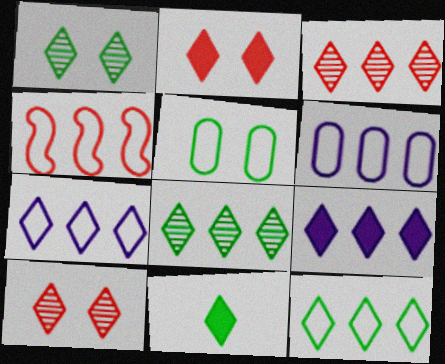[[1, 11, 12], 
[2, 9, 11], 
[3, 9, 12], 
[4, 6, 12], 
[7, 10, 11]]